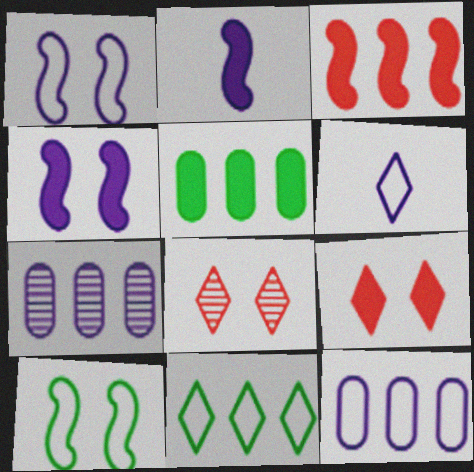[[1, 6, 12], 
[2, 5, 9], 
[3, 7, 11], 
[4, 6, 7]]